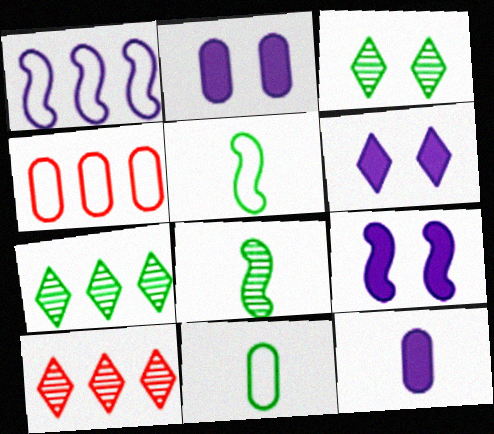[[2, 5, 10], 
[2, 6, 9], 
[4, 6, 8], 
[9, 10, 11]]